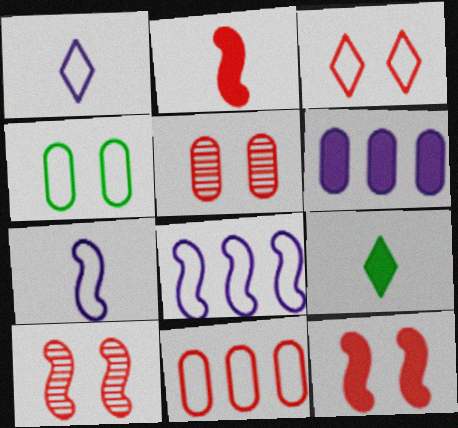[[3, 5, 12], 
[5, 8, 9], 
[6, 9, 12]]